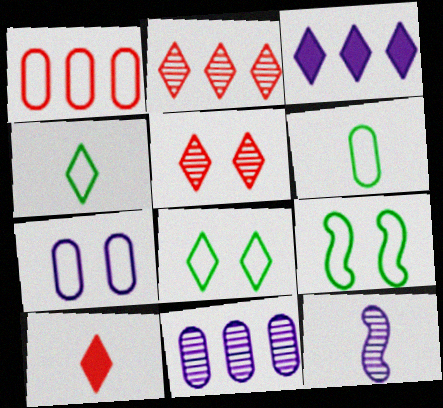[[1, 6, 7], 
[3, 4, 5], 
[3, 7, 12], 
[6, 10, 12], 
[9, 10, 11]]